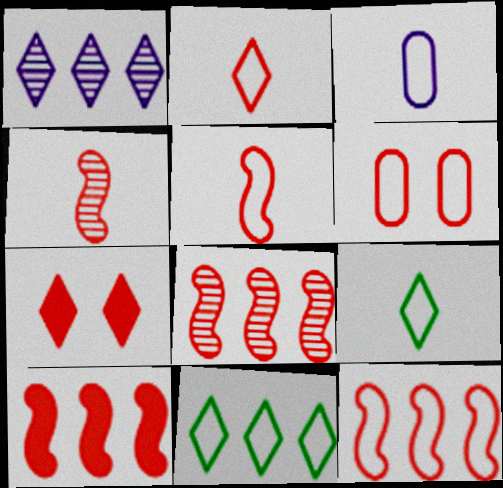[[1, 7, 9], 
[2, 6, 12], 
[3, 5, 9], 
[8, 10, 12]]